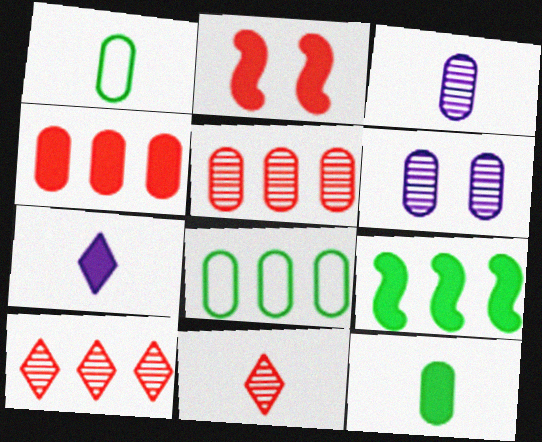[[1, 4, 6]]